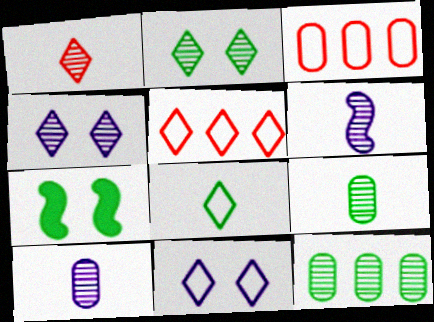[[1, 6, 9], 
[5, 7, 10], 
[5, 8, 11], 
[7, 8, 12]]